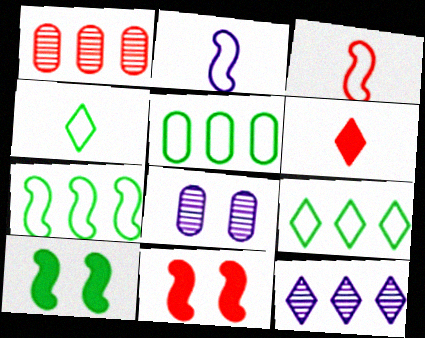[[5, 7, 9], 
[6, 7, 8]]